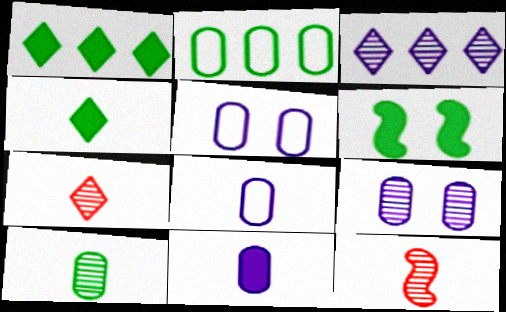[[1, 5, 12], 
[4, 8, 12]]